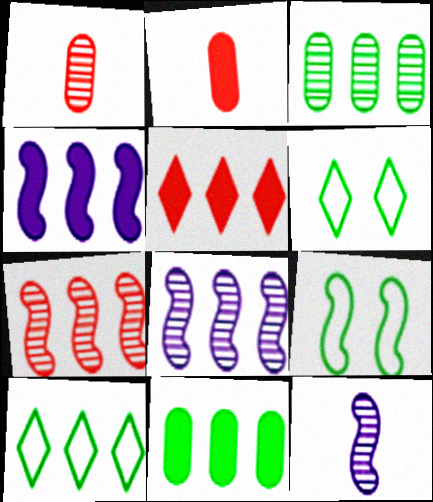[[1, 4, 6], 
[2, 6, 8], 
[4, 5, 11]]